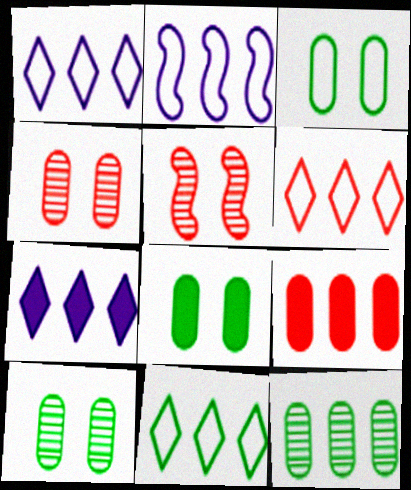[[1, 6, 11], 
[3, 8, 10]]